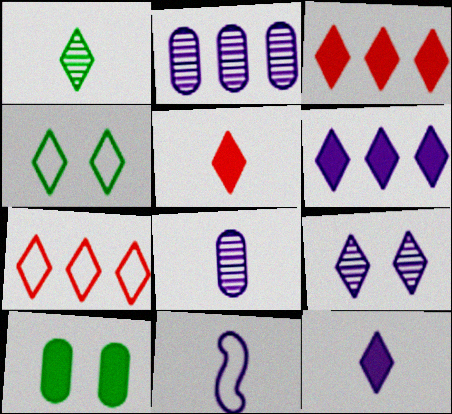[[8, 11, 12]]